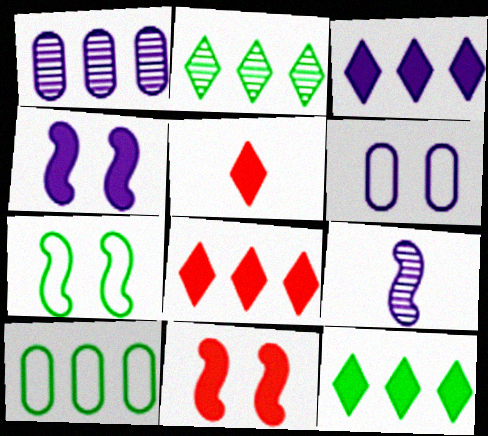[[1, 5, 7], 
[3, 6, 9], 
[3, 8, 12]]